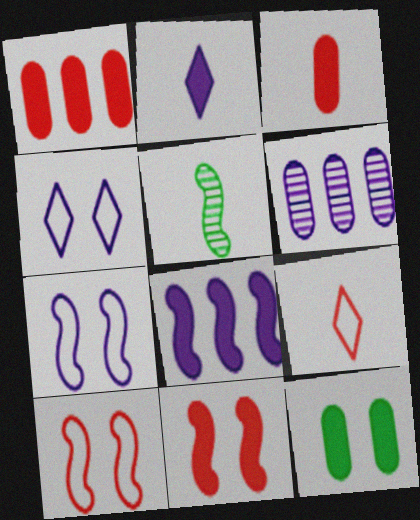[[1, 4, 5], 
[2, 6, 7], 
[5, 8, 10]]